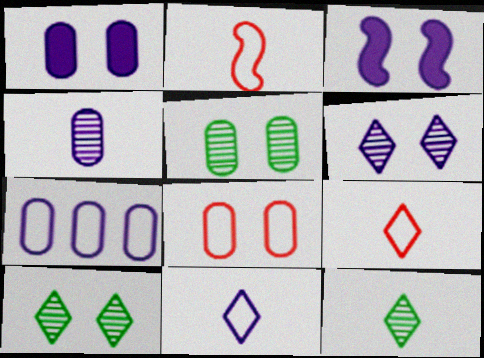[[1, 4, 7], 
[1, 5, 8], 
[3, 8, 10]]